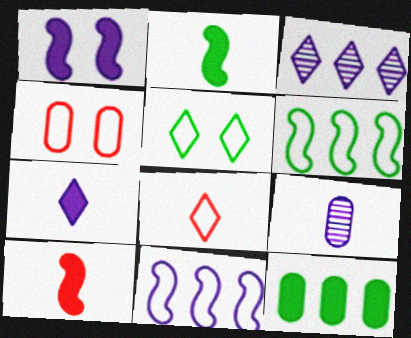[[2, 3, 4], 
[2, 8, 9], 
[4, 9, 12]]